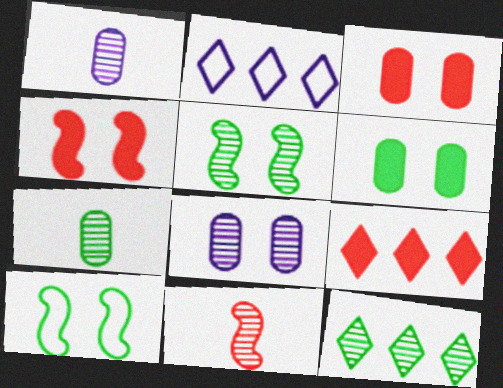[[1, 9, 10], 
[2, 4, 7], 
[2, 6, 11], 
[2, 9, 12], 
[5, 7, 12], 
[8, 11, 12]]